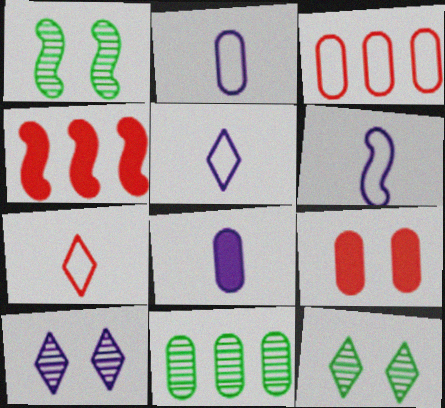[[1, 4, 6], 
[2, 4, 12], 
[2, 5, 6], 
[2, 9, 11]]